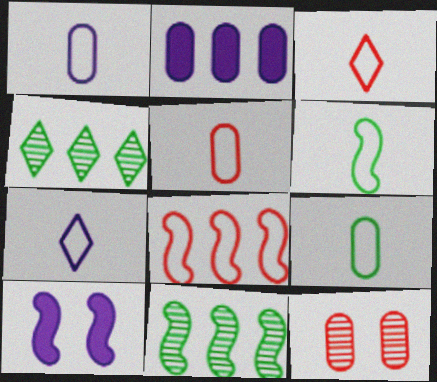[[1, 3, 6], 
[1, 5, 9], 
[2, 4, 8], 
[2, 9, 12], 
[4, 5, 10], 
[5, 6, 7]]